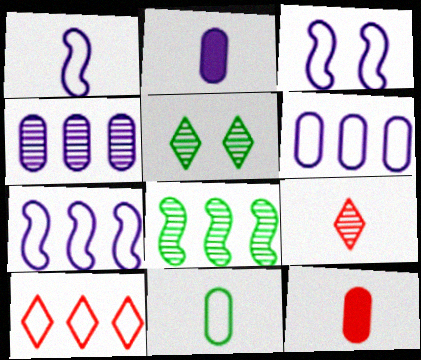[[1, 3, 7], 
[3, 10, 11], 
[5, 7, 12]]